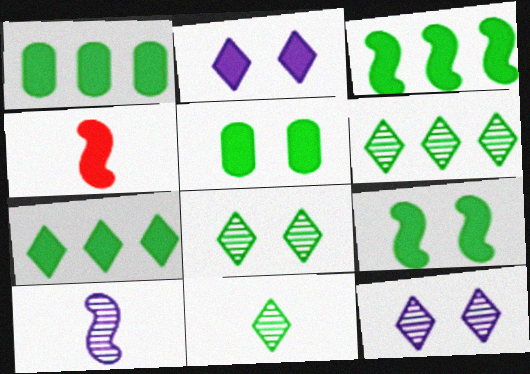[[1, 2, 4], 
[1, 3, 7], 
[6, 8, 11]]